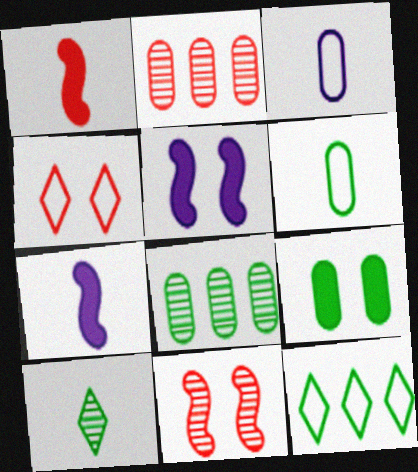[[1, 2, 4], 
[1, 3, 10], 
[2, 3, 9], 
[4, 7, 8], 
[6, 8, 9]]